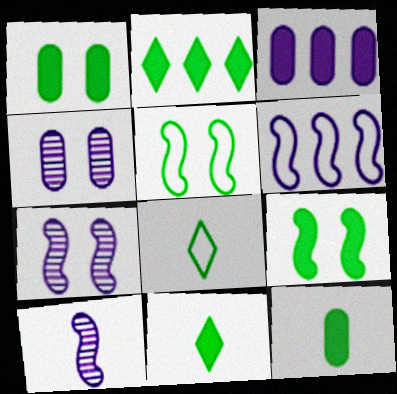[[2, 9, 12]]